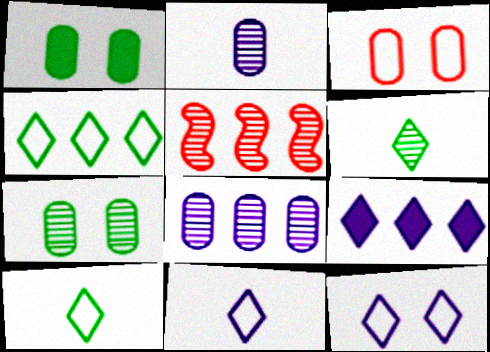[[1, 5, 11]]